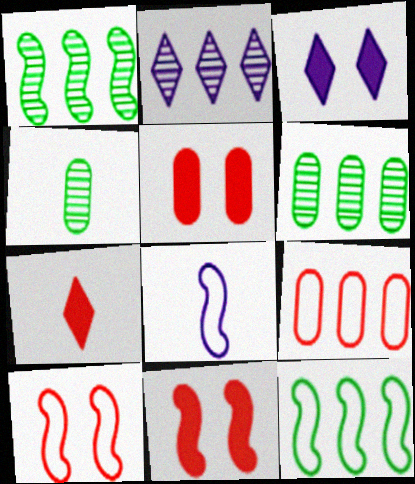[[1, 8, 11], 
[4, 7, 8], 
[8, 10, 12]]